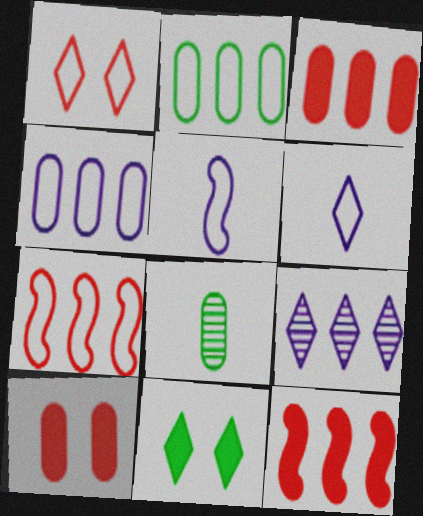[[1, 2, 5], 
[2, 9, 12], 
[4, 8, 10]]